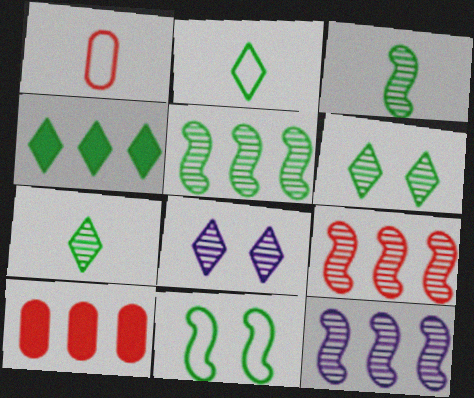[[2, 4, 6], 
[5, 9, 12]]